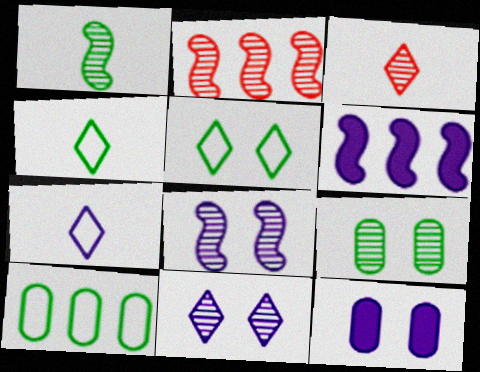[[1, 2, 8], 
[2, 4, 12]]